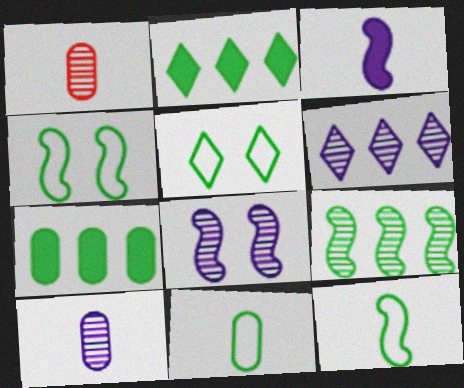[[6, 8, 10]]